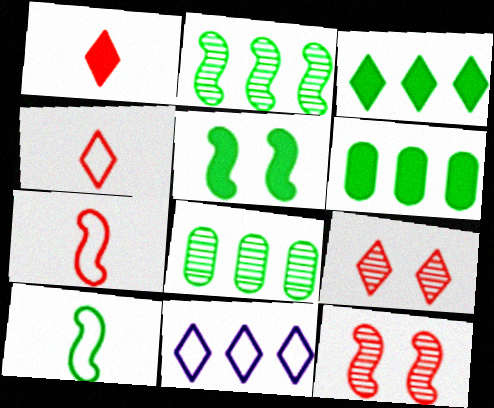[[2, 5, 10]]